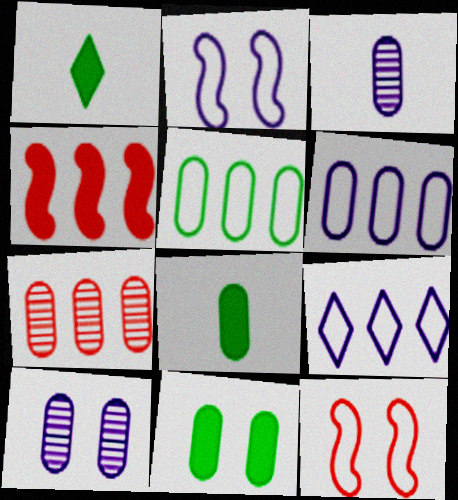[[1, 2, 7]]